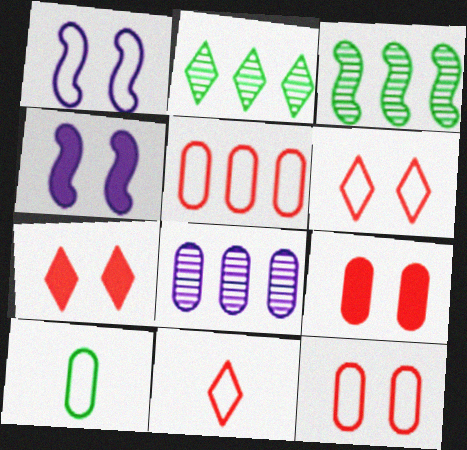[[8, 9, 10]]